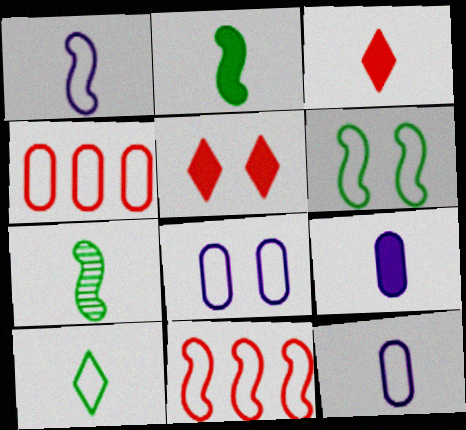[[1, 6, 11], 
[2, 3, 9], 
[3, 7, 12], 
[8, 10, 11]]